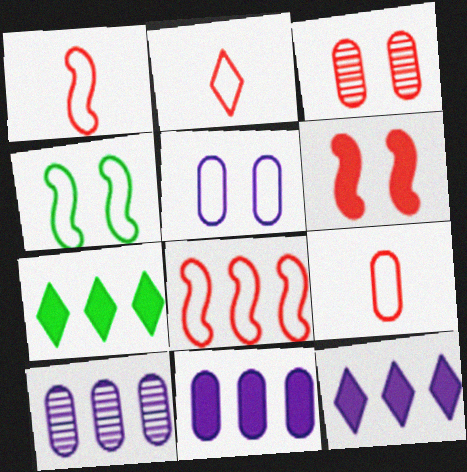[[1, 2, 9], 
[7, 8, 10]]